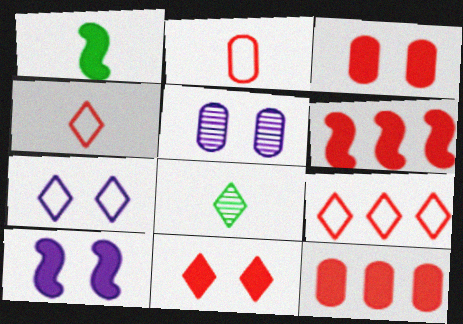[[1, 5, 9], 
[1, 6, 10], 
[5, 7, 10]]